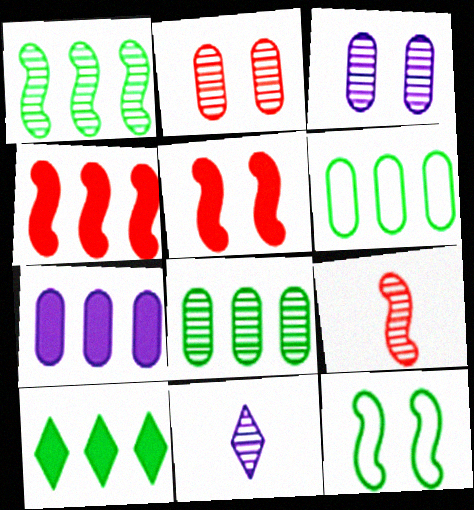[[1, 2, 11], 
[1, 6, 10], 
[4, 7, 10], 
[5, 6, 11]]